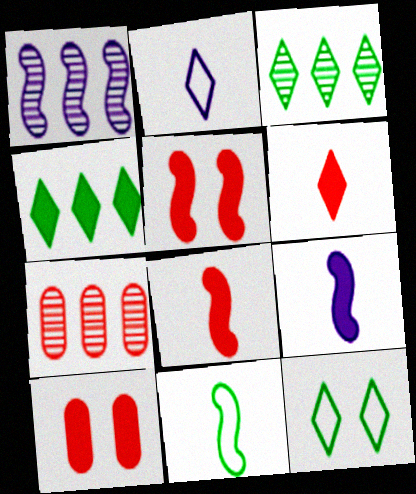[[1, 3, 7], 
[1, 5, 11], 
[4, 9, 10], 
[7, 9, 12]]